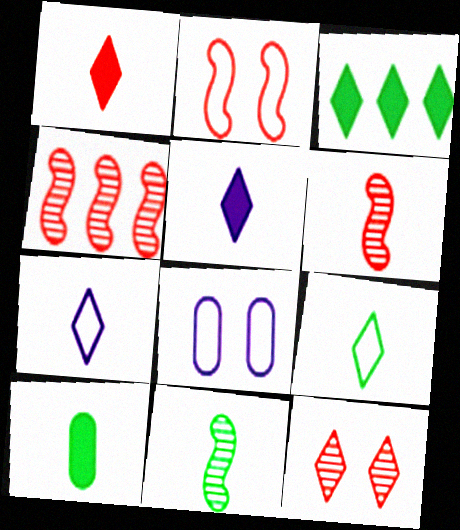[[3, 6, 8], 
[3, 7, 12], 
[6, 7, 10], 
[9, 10, 11]]